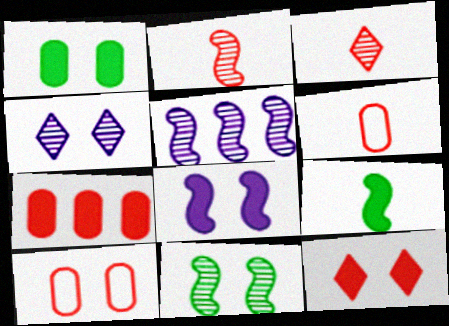[[1, 8, 12], 
[2, 5, 11]]